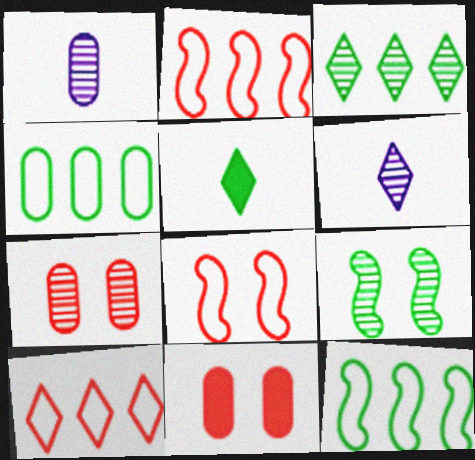[[1, 4, 11], 
[4, 5, 9], 
[6, 11, 12]]